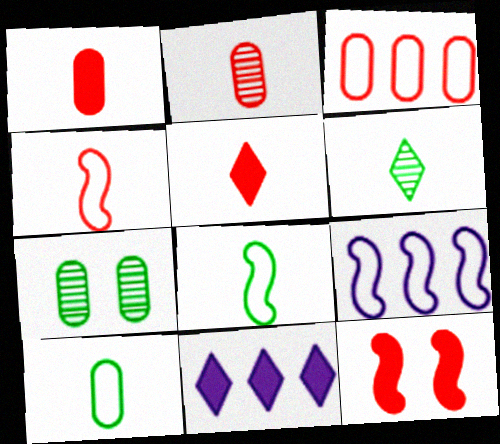[[2, 4, 5], 
[4, 7, 11], 
[5, 7, 9]]